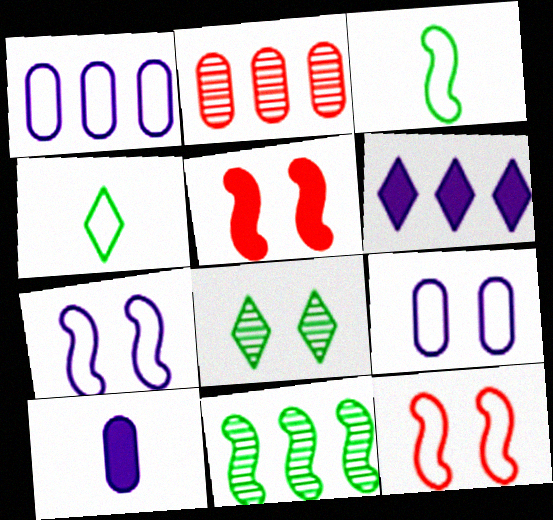[[1, 4, 12], 
[5, 8, 9]]